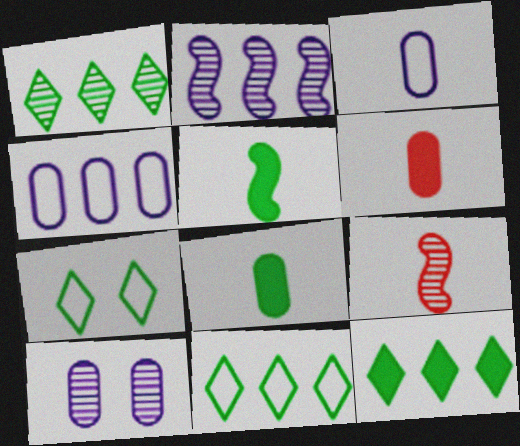[[1, 9, 10], 
[1, 11, 12], 
[2, 6, 7]]